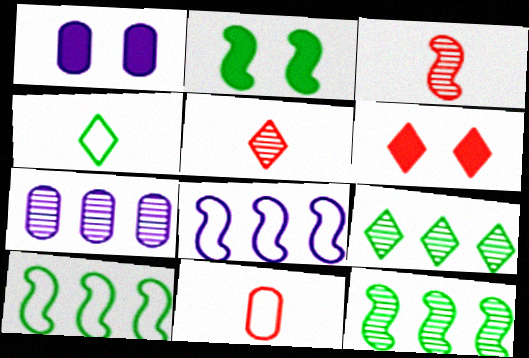[[1, 2, 6], 
[1, 5, 10], 
[2, 3, 8]]